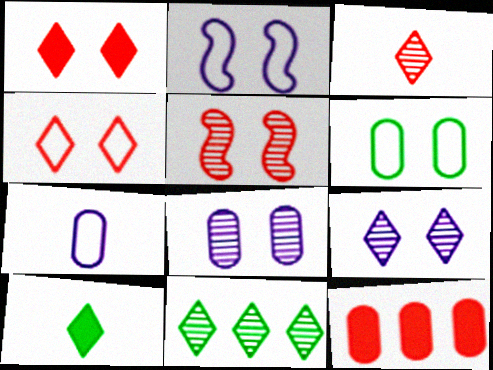[[2, 4, 6], 
[3, 9, 11]]